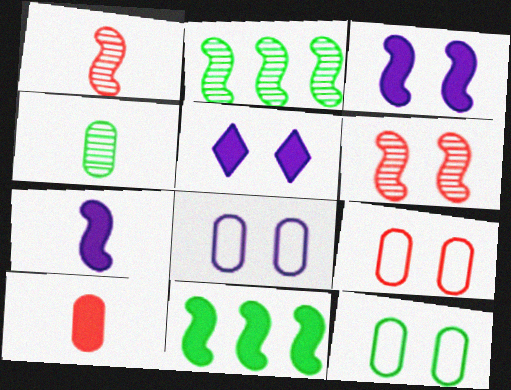[[5, 6, 12], 
[5, 10, 11], 
[8, 9, 12]]